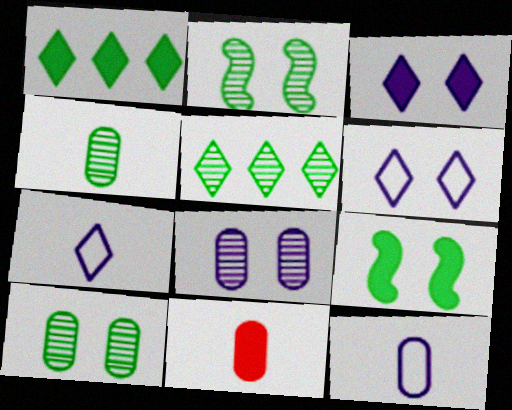[[2, 4, 5], 
[4, 11, 12]]